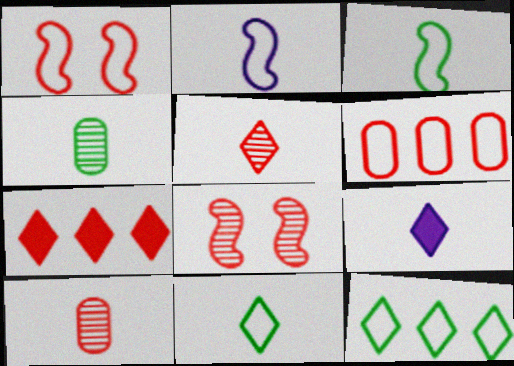[[1, 7, 10], 
[3, 9, 10], 
[5, 9, 11]]